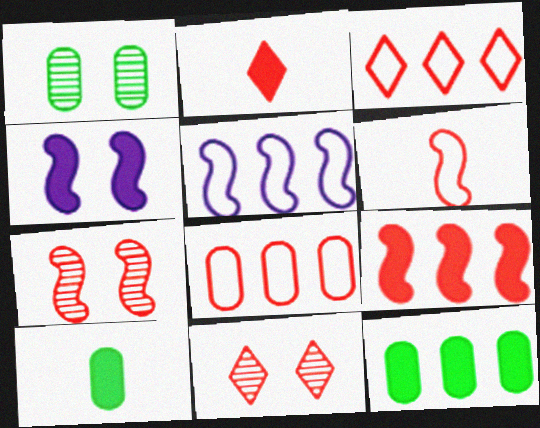[[1, 2, 5], 
[2, 3, 11], 
[2, 4, 12], 
[2, 7, 8], 
[5, 10, 11], 
[6, 7, 9]]